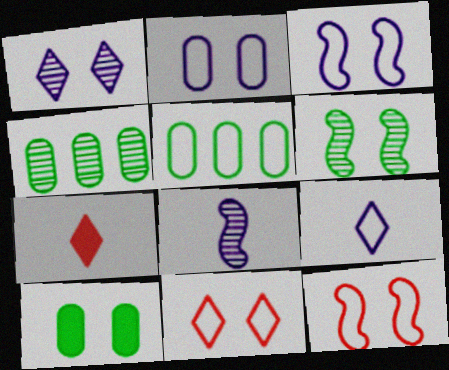[[1, 10, 12], 
[3, 4, 7], 
[5, 9, 12]]